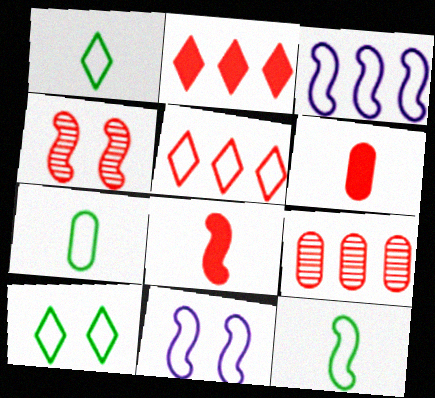[[1, 7, 12], 
[4, 5, 6], 
[5, 7, 11]]